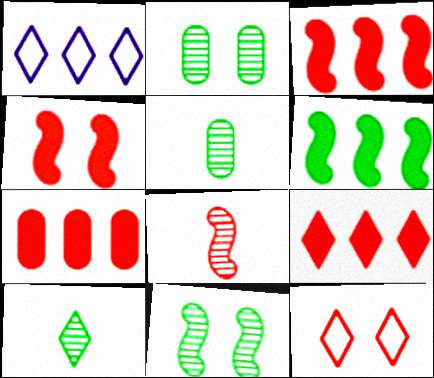[[1, 4, 5], 
[3, 7, 9], 
[7, 8, 12]]